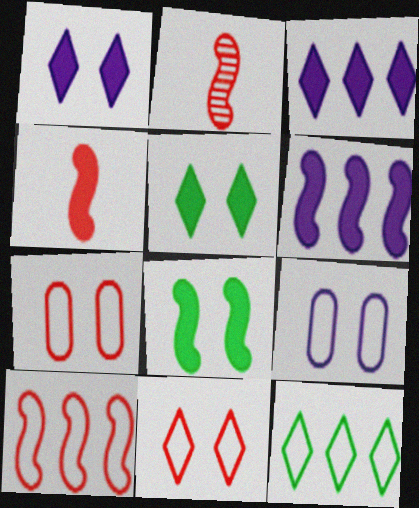[[4, 6, 8]]